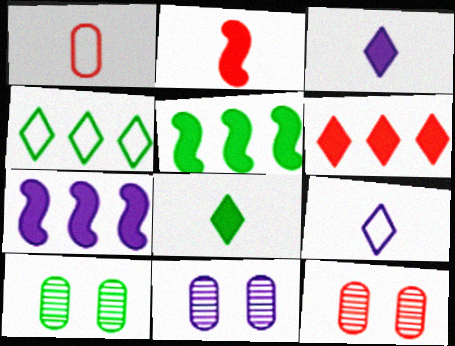[[2, 4, 11], 
[5, 9, 12], 
[7, 9, 11], 
[10, 11, 12]]